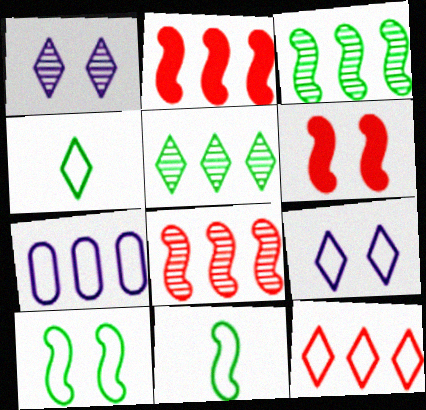[[2, 5, 7], 
[4, 9, 12]]